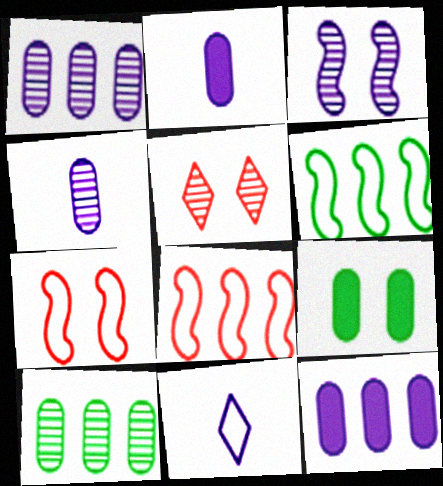[[2, 5, 6], 
[3, 11, 12]]